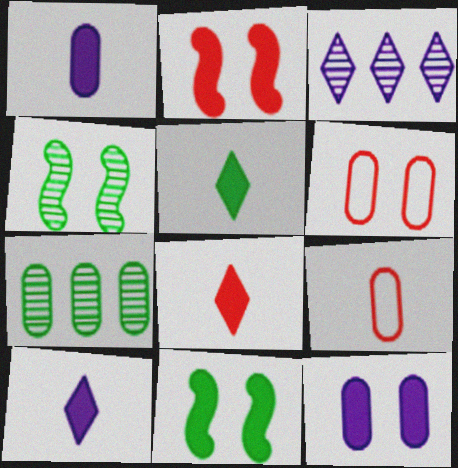[[1, 6, 7], 
[3, 9, 11], 
[5, 8, 10], 
[7, 9, 12]]